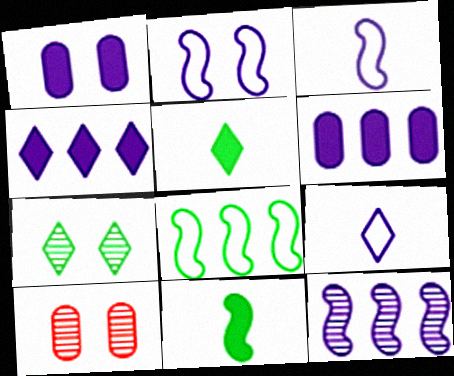[[1, 9, 12]]